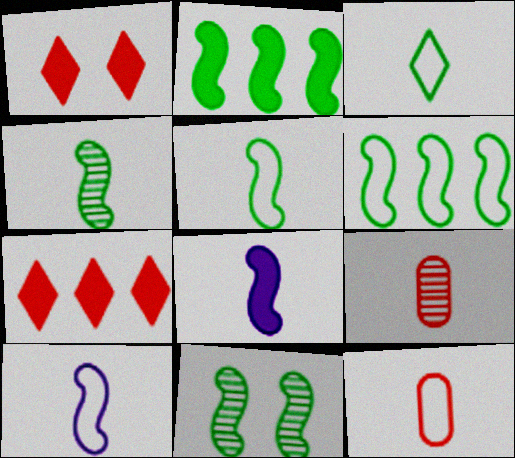[[2, 5, 11], 
[3, 8, 9], 
[3, 10, 12]]